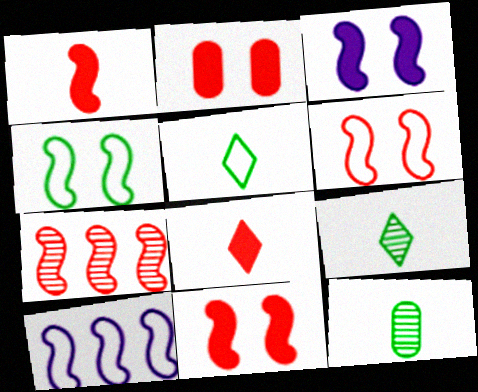[[1, 6, 7], 
[2, 9, 10]]